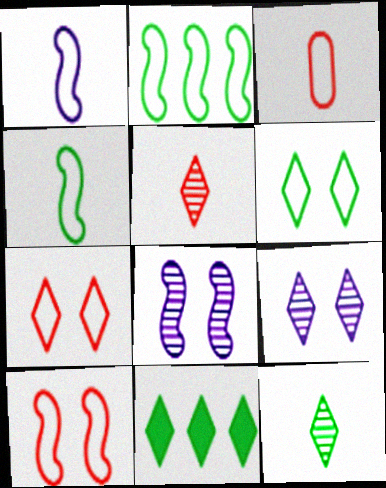[[1, 2, 10], 
[3, 8, 11], 
[6, 11, 12]]